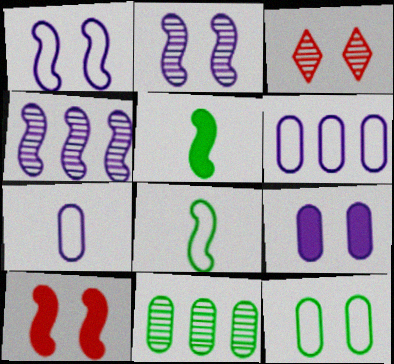[[3, 5, 6], 
[4, 8, 10]]